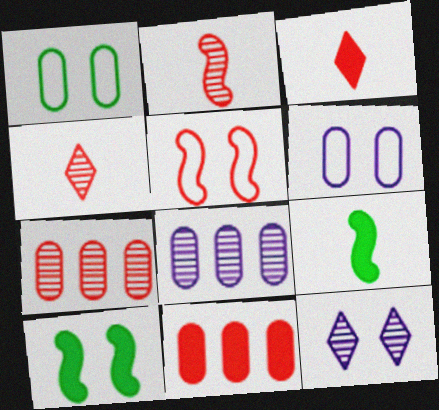[[3, 5, 7], 
[4, 5, 11]]